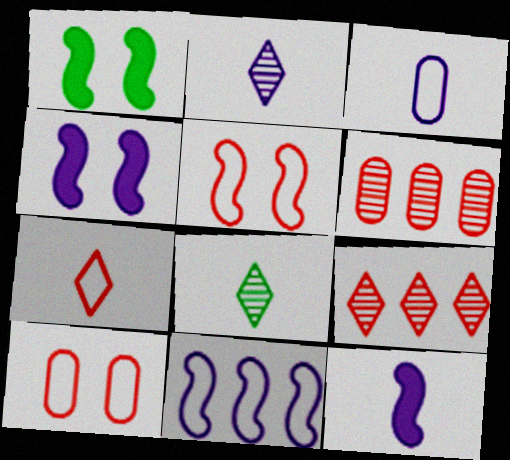[[1, 3, 9], 
[2, 3, 12]]